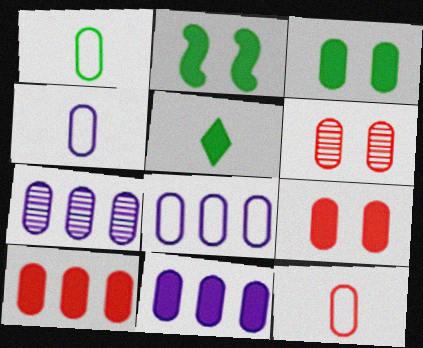[[1, 4, 12], 
[1, 6, 11], 
[1, 7, 9], 
[3, 7, 12], 
[6, 10, 12], 
[7, 8, 11]]